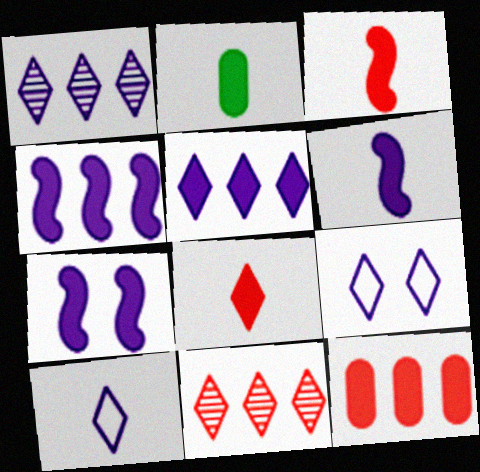[[2, 6, 8], 
[4, 6, 7]]